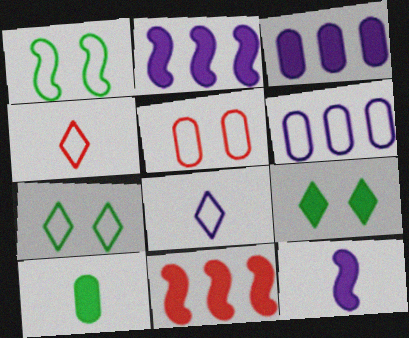[[1, 4, 6]]